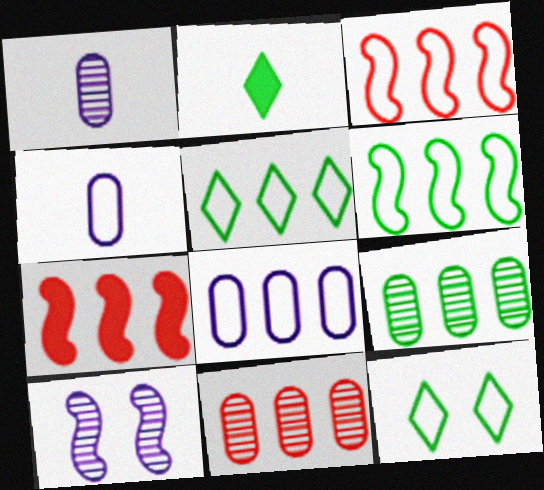[[1, 7, 12], 
[3, 4, 12], 
[3, 5, 8]]